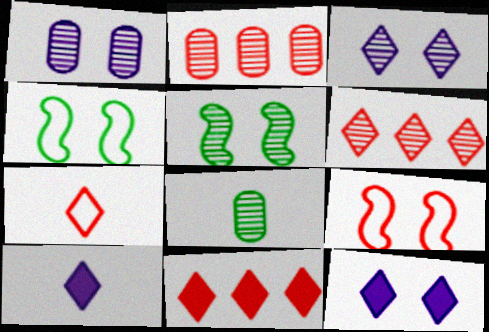[[1, 2, 8], 
[2, 4, 10]]